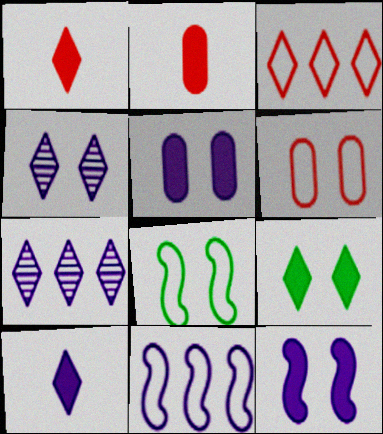[[2, 7, 8]]